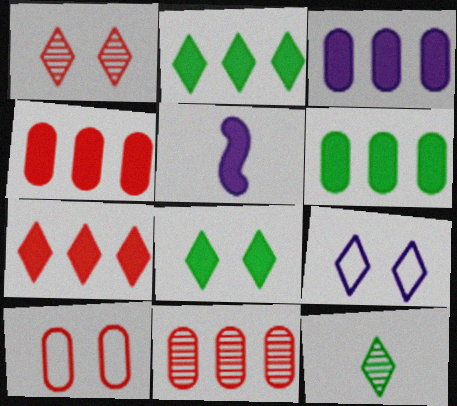[[1, 8, 9], 
[3, 4, 6], 
[4, 5, 8], 
[7, 9, 12]]